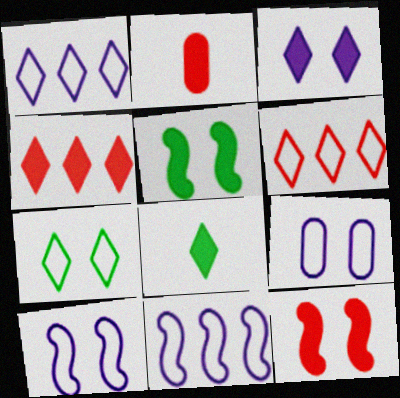[[2, 4, 12], 
[3, 4, 8]]